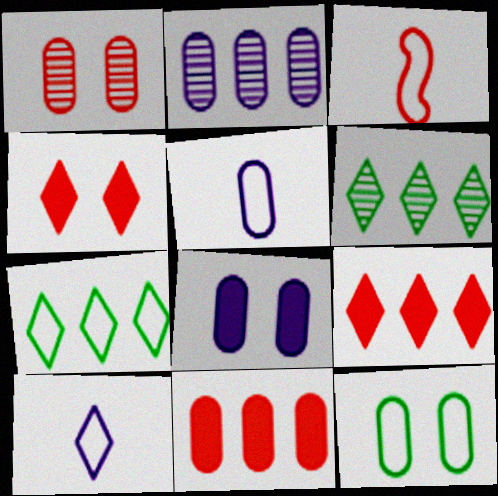[[1, 3, 9], 
[1, 8, 12], 
[2, 5, 8], 
[3, 6, 8], 
[4, 6, 10]]